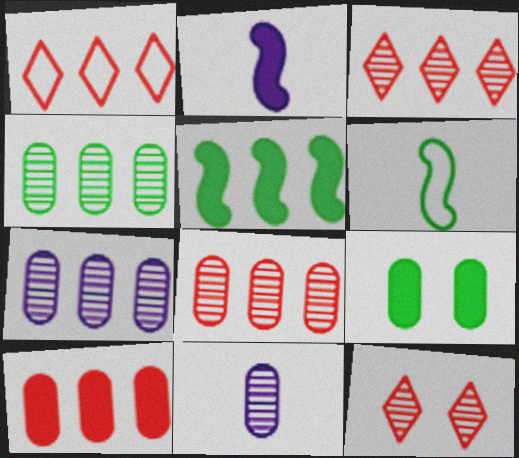[[1, 5, 7], 
[4, 7, 8]]